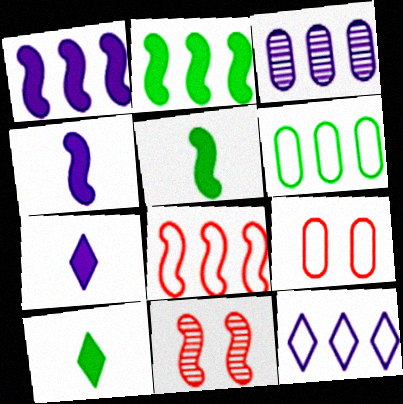[[1, 3, 12], 
[6, 7, 11], 
[6, 8, 12]]